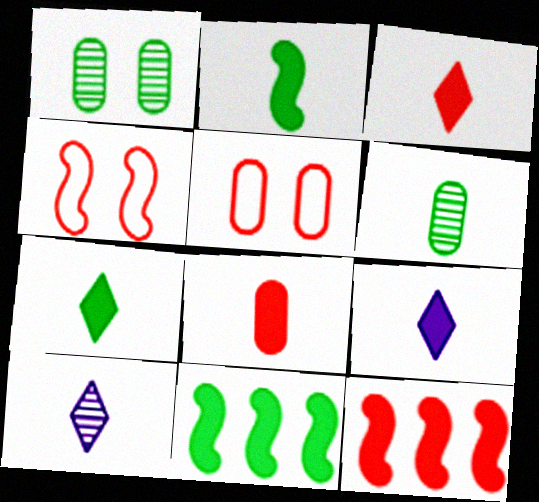[[2, 8, 9], 
[3, 7, 9], 
[5, 10, 11]]